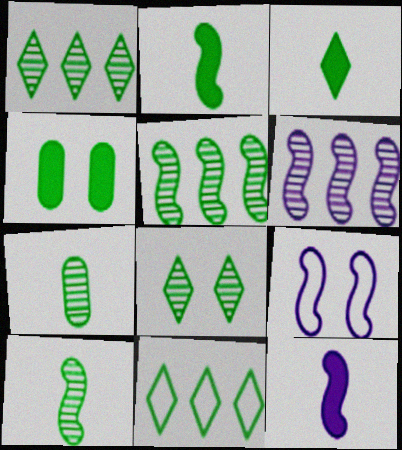[[3, 8, 11], 
[4, 10, 11], 
[5, 7, 8], 
[6, 9, 12]]